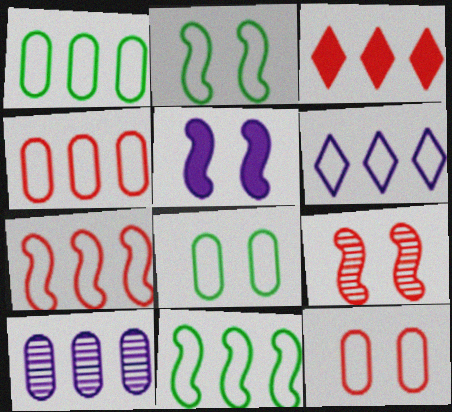[[1, 6, 7], 
[2, 5, 9], 
[3, 10, 11], 
[4, 6, 11]]